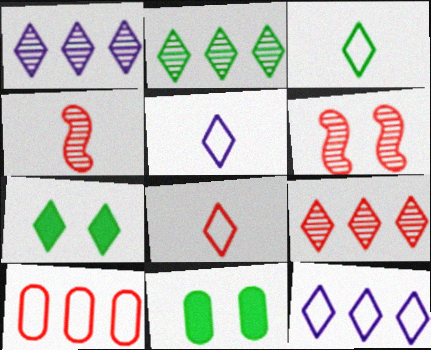[[1, 2, 9], 
[1, 7, 8], 
[2, 3, 7], 
[3, 5, 8], 
[4, 11, 12], 
[5, 7, 9]]